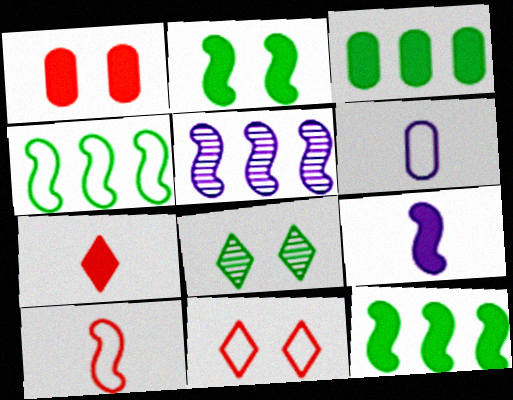[[2, 5, 10], 
[4, 6, 11]]